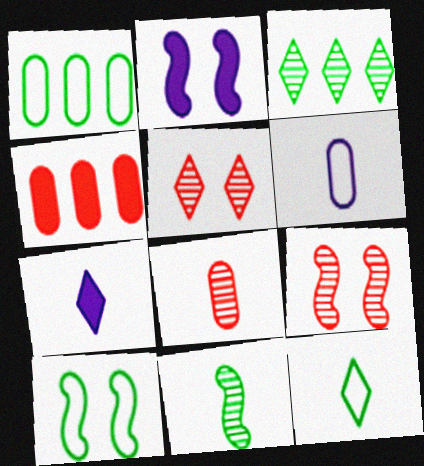[[1, 7, 9], 
[1, 10, 12], 
[2, 9, 10]]